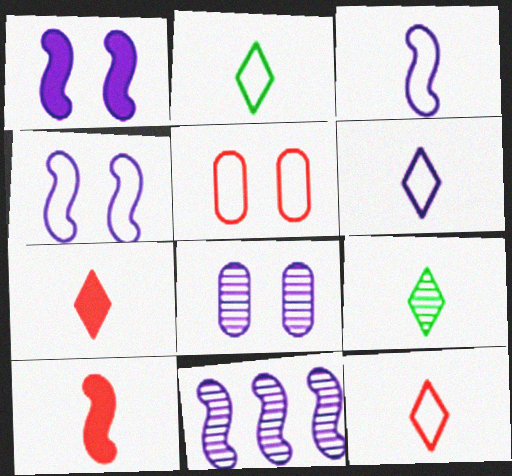[[1, 3, 11], 
[2, 6, 12], 
[6, 7, 9]]